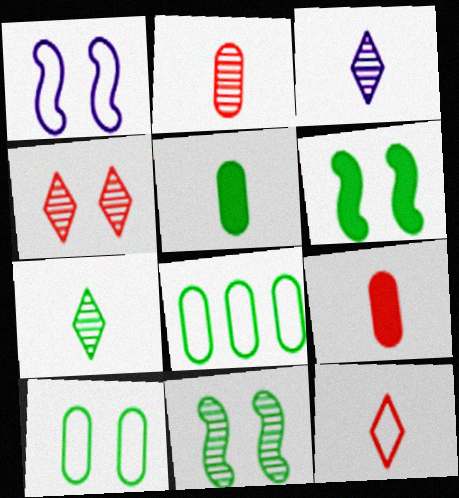[[1, 8, 12], 
[6, 7, 8]]